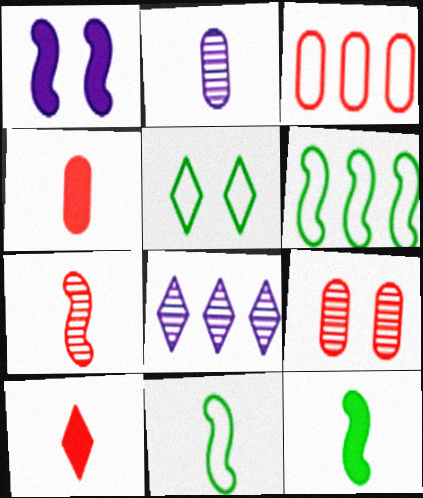[[1, 5, 9], 
[1, 6, 7], 
[2, 10, 11], 
[3, 4, 9], 
[5, 8, 10]]